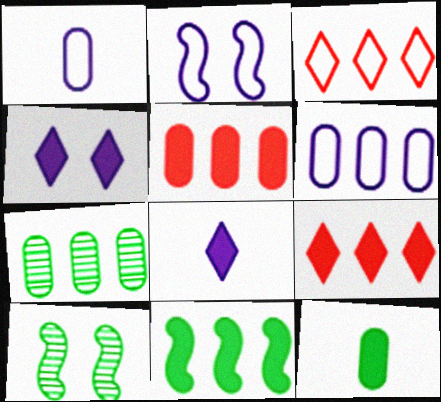[[1, 9, 10], 
[5, 6, 7]]